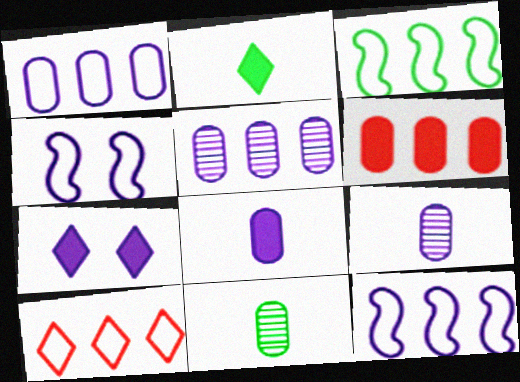[[1, 3, 10], 
[7, 9, 12]]